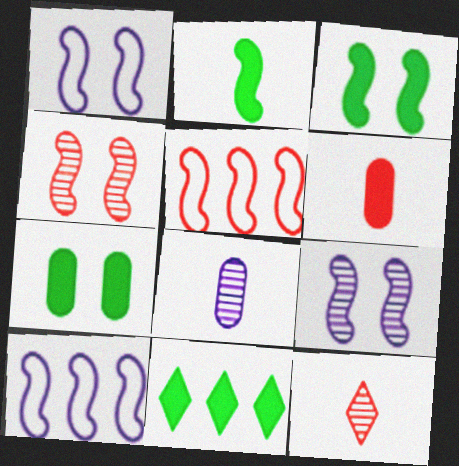[[1, 3, 4], 
[2, 4, 10], 
[2, 5, 9], 
[2, 7, 11], 
[7, 10, 12]]